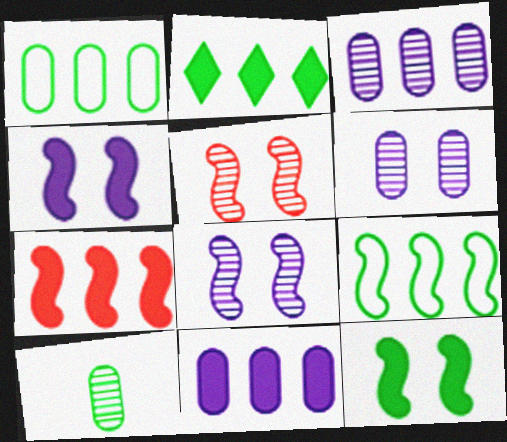[[2, 7, 11]]